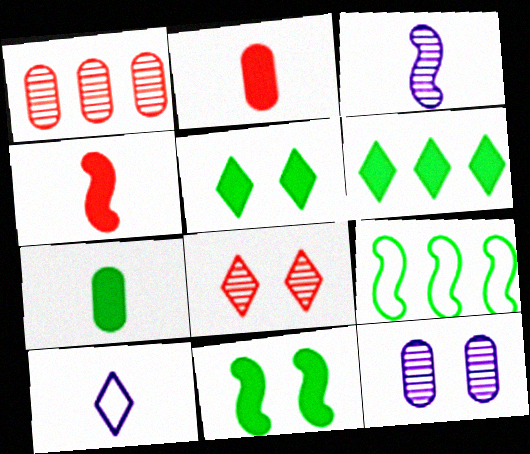[[1, 10, 11], 
[6, 7, 11], 
[6, 8, 10]]